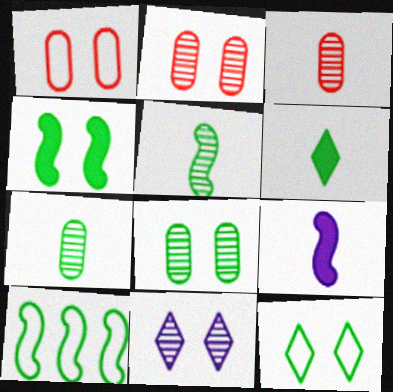[[1, 4, 11], 
[4, 5, 10], 
[4, 8, 12], 
[6, 8, 10]]